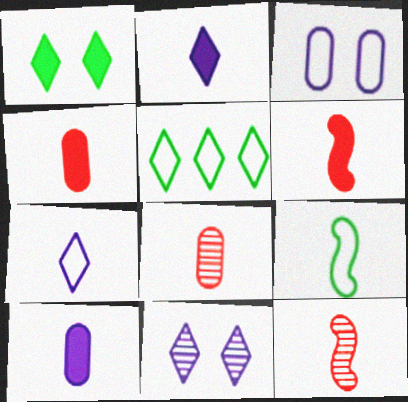[[2, 8, 9]]